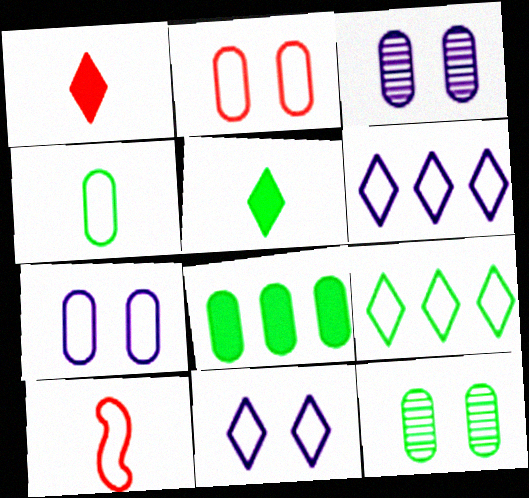[[4, 8, 12], 
[7, 9, 10]]